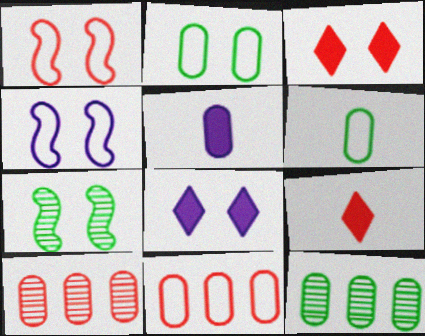[[1, 9, 10], 
[2, 5, 10], 
[4, 9, 12]]